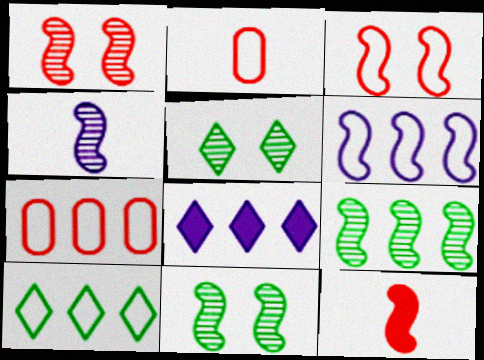[[1, 4, 9], 
[2, 8, 11], 
[6, 7, 10], 
[6, 11, 12], 
[7, 8, 9]]